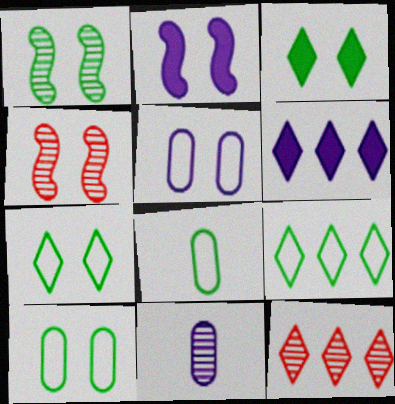[[1, 3, 10], 
[1, 11, 12], 
[2, 8, 12], 
[3, 4, 5], 
[4, 6, 8], 
[6, 9, 12]]